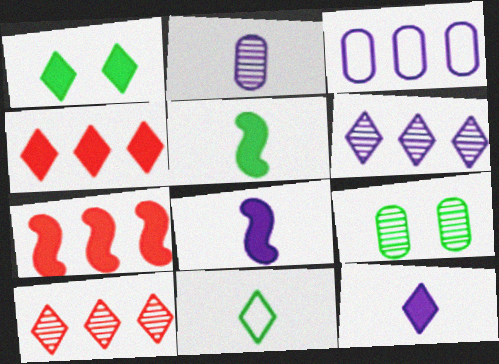[[1, 4, 12]]